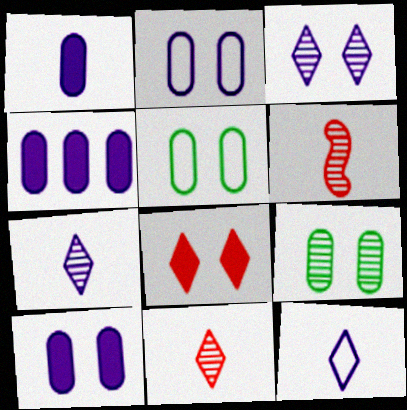[[1, 4, 10]]